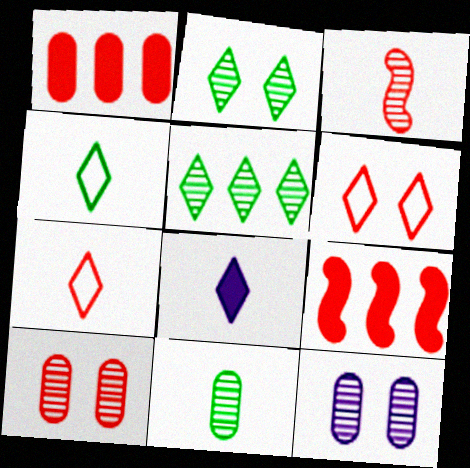[[1, 3, 6], 
[3, 5, 12], 
[4, 9, 12], 
[5, 6, 8], 
[7, 9, 10]]